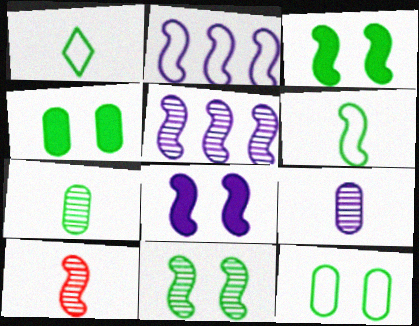[[2, 3, 10], 
[5, 10, 11]]